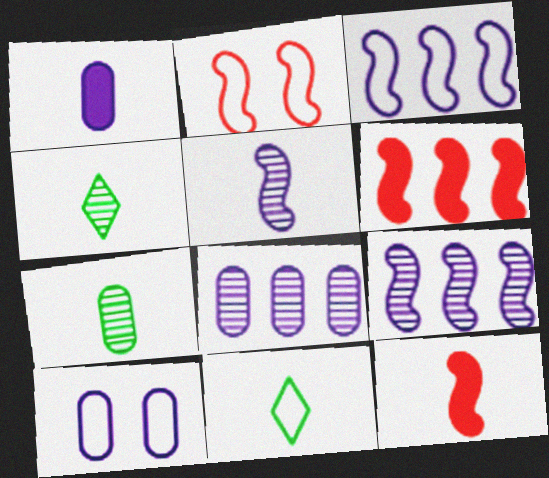[[1, 8, 10], 
[4, 6, 10]]